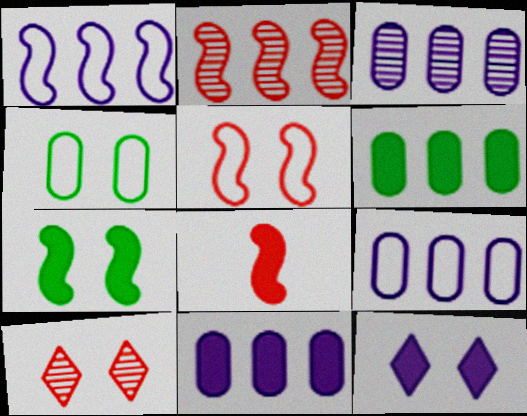[[2, 5, 8], 
[3, 9, 11], 
[6, 8, 12]]